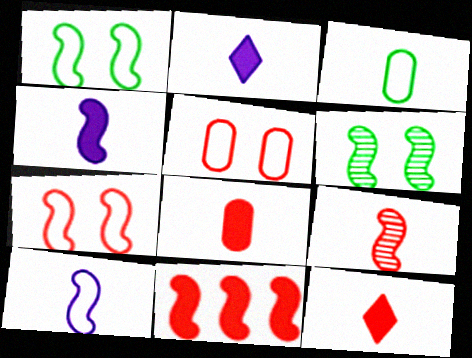[[2, 3, 9], 
[6, 10, 11], 
[7, 9, 11]]